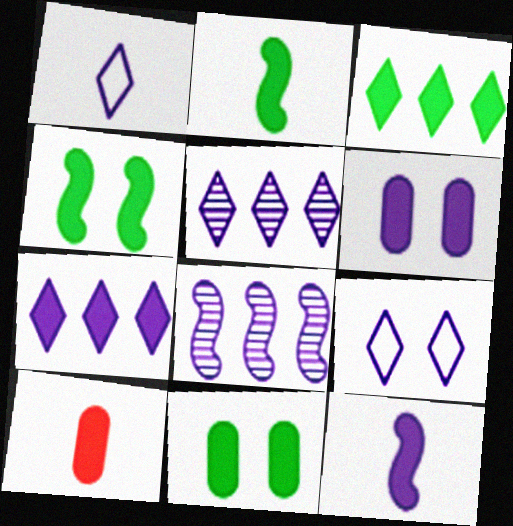[[1, 6, 8], 
[2, 3, 11], 
[4, 7, 10], 
[6, 7, 12]]